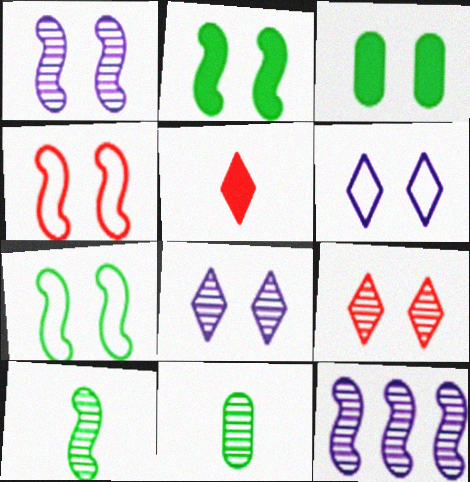[[1, 2, 4], 
[3, 4, 8], 
[9, 11, 12]]